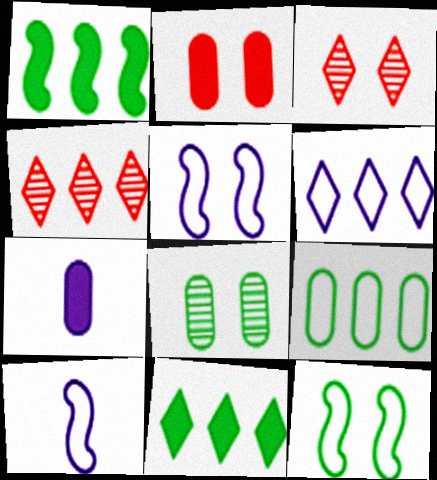[[4, 6, 11], 
[4, 7, 12]]